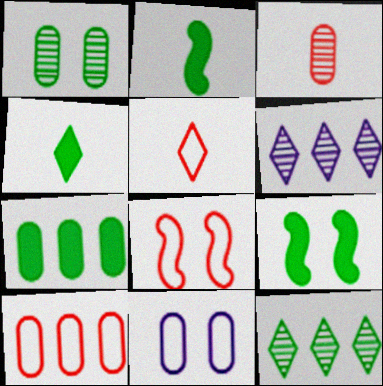[[3, 7, 11], 
[4, 7, 9], 
[5, 8, 10]]